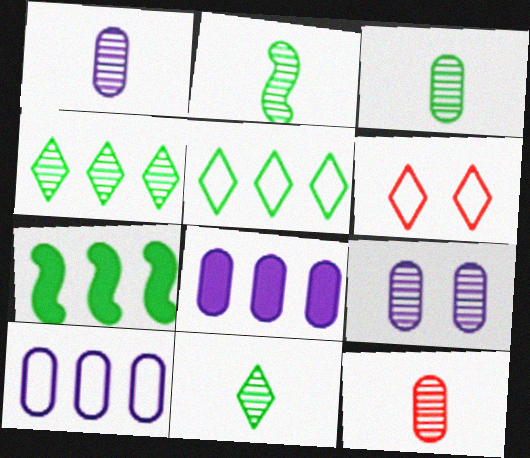[[1, 3, 12], 
[1, 6, 7], 
[2, 3, 11], 
[2, 6, 8]]